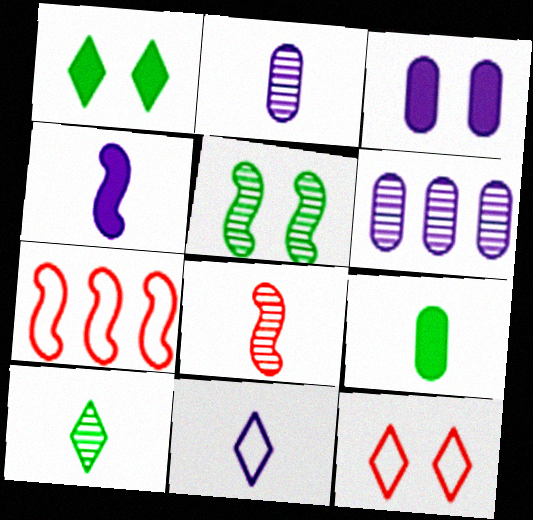[[1, 2, 7], 
[2, 4, 11], 
[2, 8, 10], 
[3, 5, 12], 
[3, 7, 10], 
[4, 5, 7], 
[8, 9, 11]]